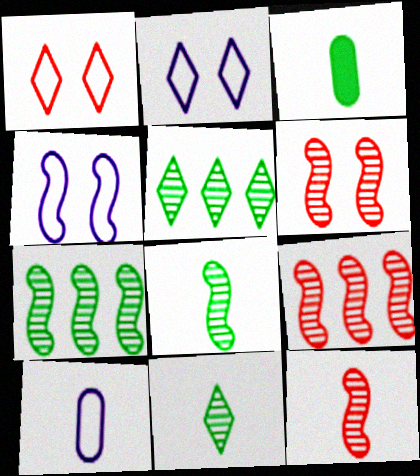[[2, 3, 9], 
[6, 9, 12]]